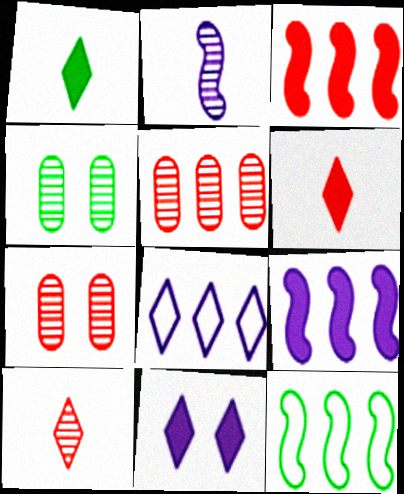[[1, 4, 12]]